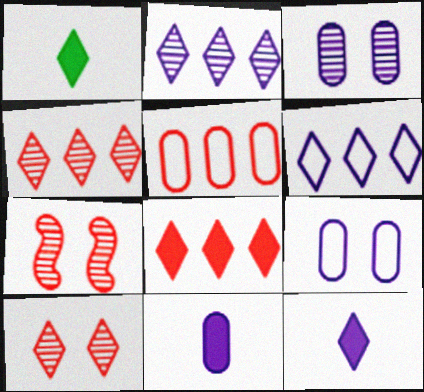[[1, 6, 10]]